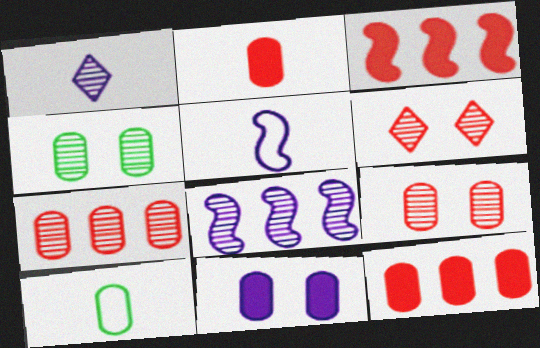[[7, 10, 11]]